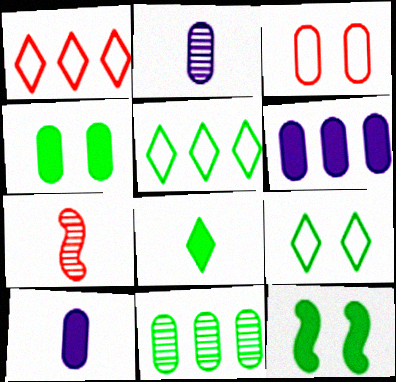[[1, 2, 12], 
[3, 10, 11], 
[6, 7, 9]]